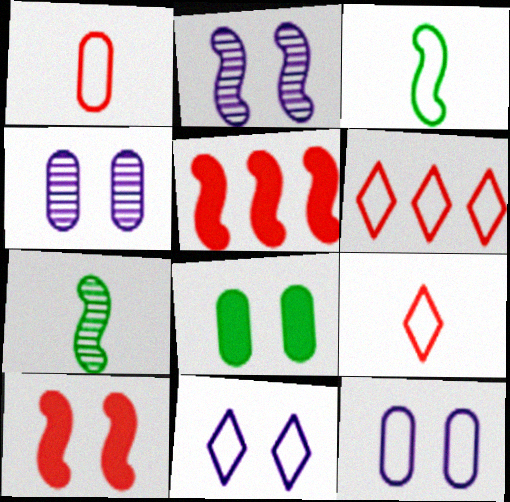[[2, 3, 5], 
[3, 6, 12]]